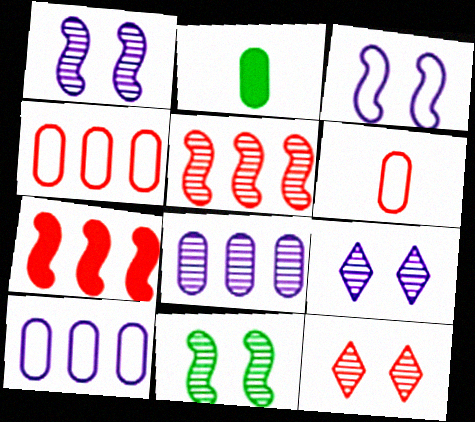[[6, 7, 12]]